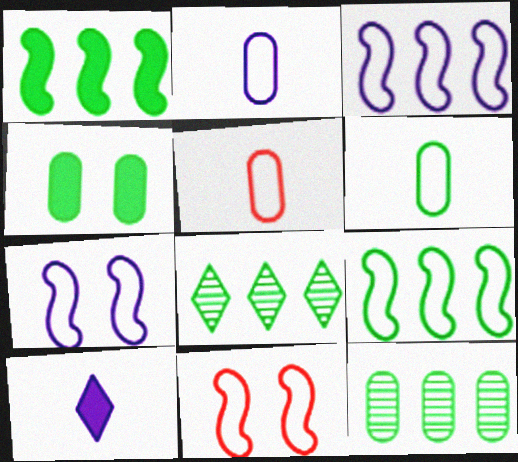[[2, 5, 6], 
[4, 6, 12], 
[10, 11, 12]]